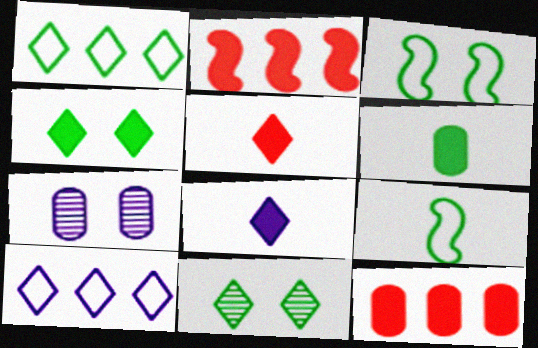[[5, 10, 11]]